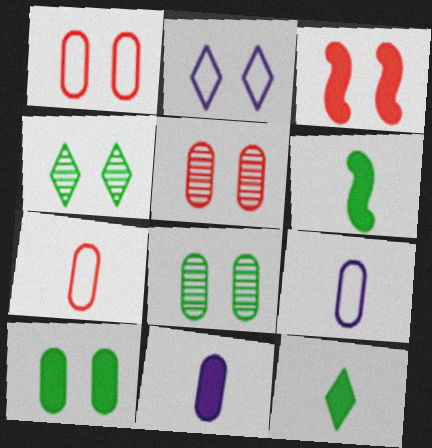[[2, 3, 8]]